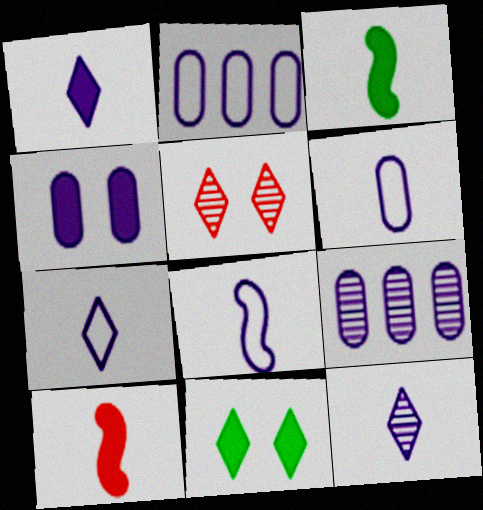[[1, 7, 12], 
[2, 3, 5], 
[4, 6, 9], 
[6, 7, 8]]